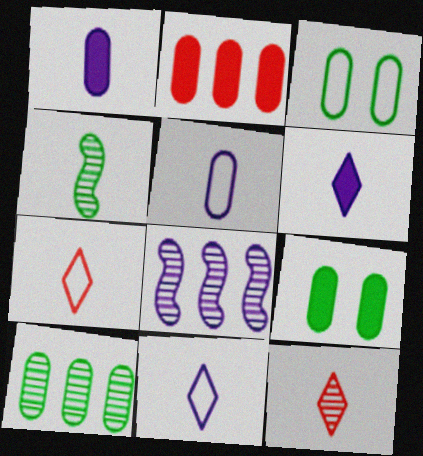[[1, 2, 9], 
[1, 4, 7], 
[7, 8, 9]]